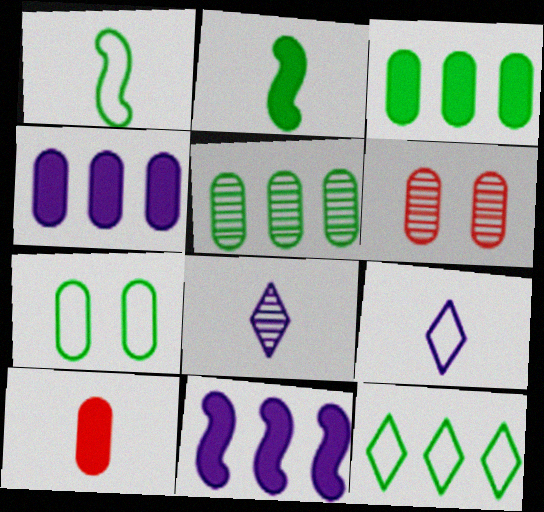[[1, 7, 12], 
[1, 8, 10]]